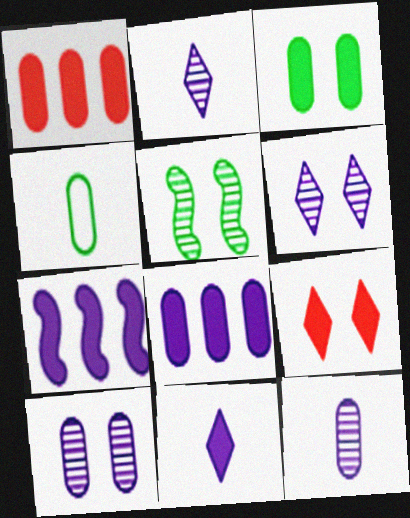[[1, 4, 10]]